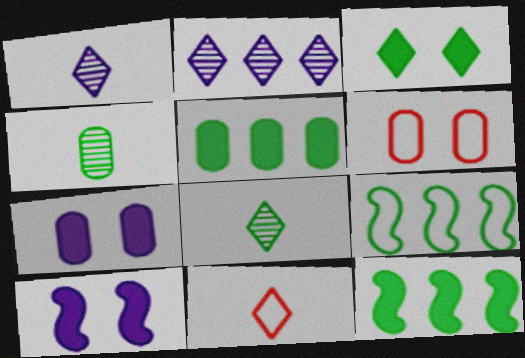[[1, 6, 12], 
[2, 3, 11], 
[3, 4, 9]]